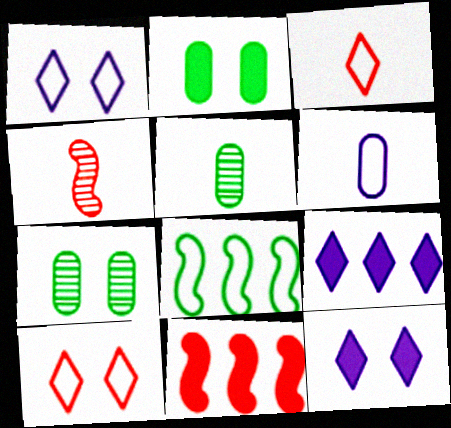[[1, 5, 11], 
[6, 8, 10]]